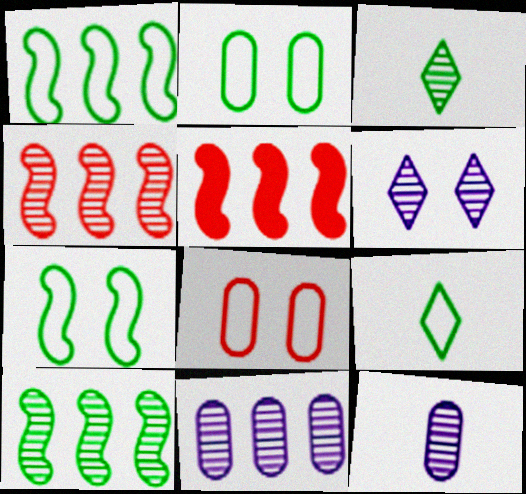[[1, 2, 9]]